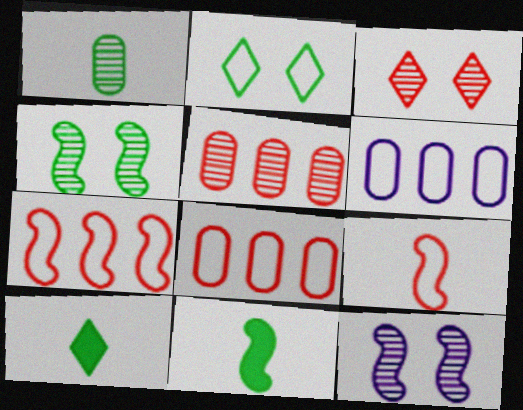[[2, 6, 9], 
[3, 6, 11], 
[7, 11, 12], 
[8, 10, 12]]